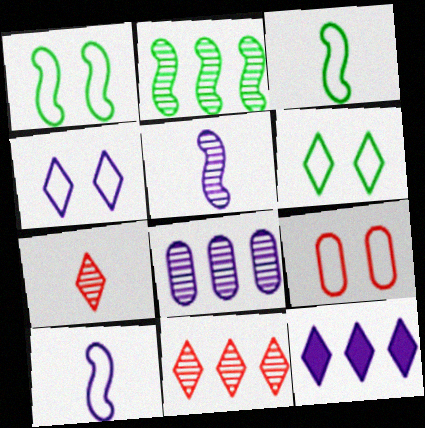[[1, 4, 9], 
[2, 8, 11], 
[6, 7, 12]]